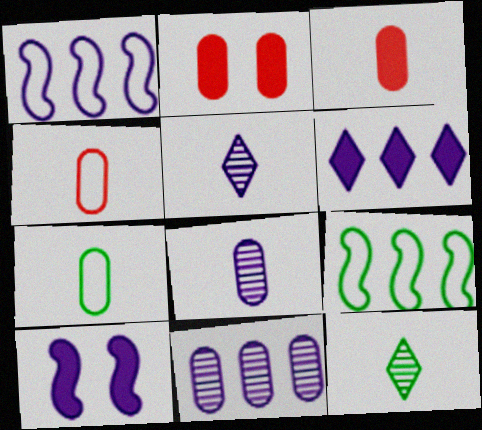[[1, 2, 12], 
[1, 6, 11], 
[2, 5, 9], 
[2, 7, 11], 
[3, 7, 8]]